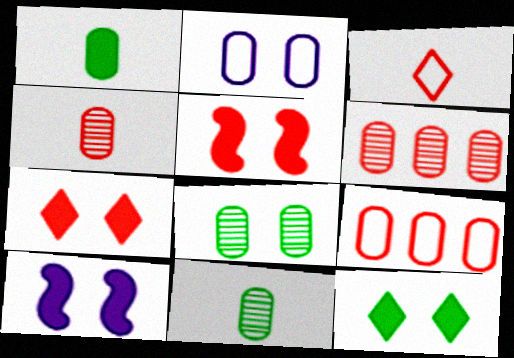[[1, 2, 6], 
[3, 5, 6]]